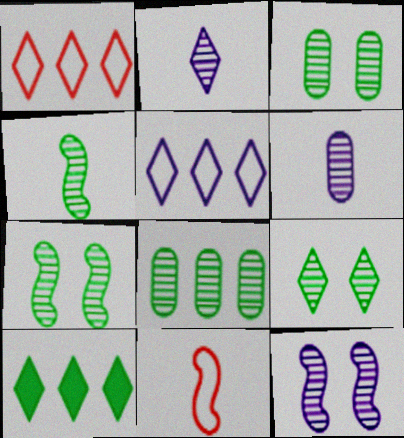[[3, 7, 9], 
[4, 8, 9]]